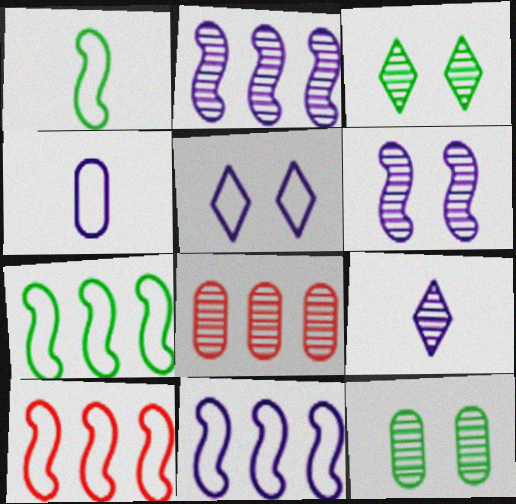[[4, 5, 11], 
[7, 10, 11]]